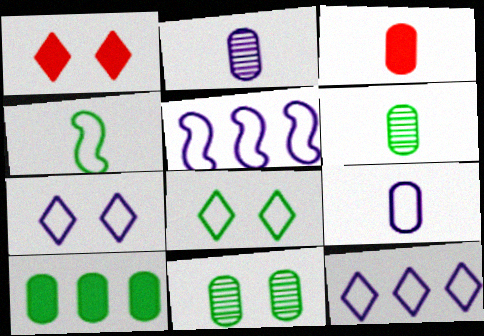[[1, 5, 6], 
[3, 6, 9], 
[5, 7, 9]]